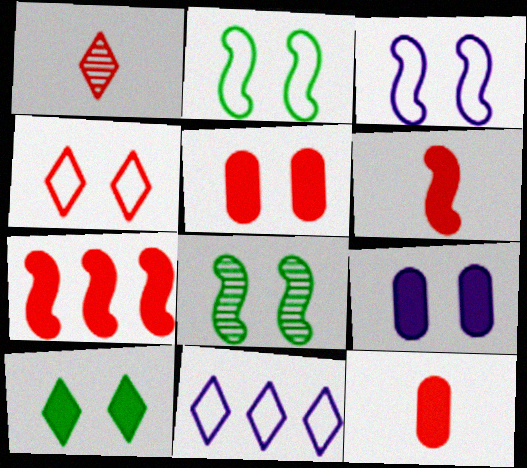[[1, 10, 11], 
[4, 8, 9], 
[8, 11, 12]]